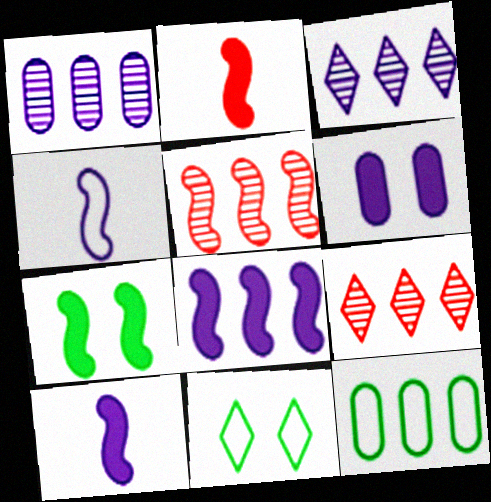[[1, 2, 11], 
[2, 7, 8], 
[3, 4, 6], 
[4, 5, 7], 
[8, 9, 12]]